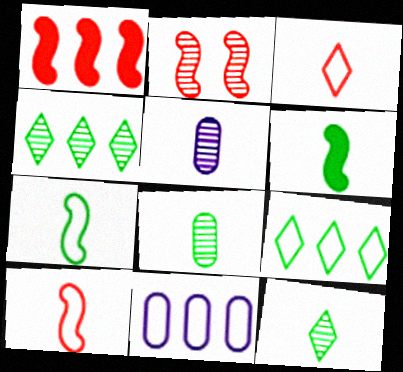[[1, 2, 10], 
[1, 4, 11], 
[2, 4, 5], 
[3, 5, 6]]